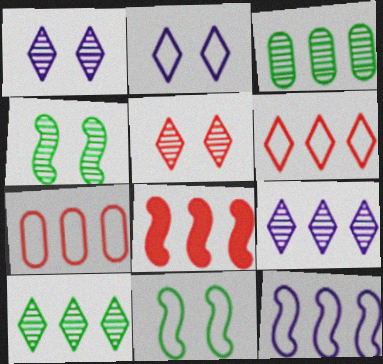[]